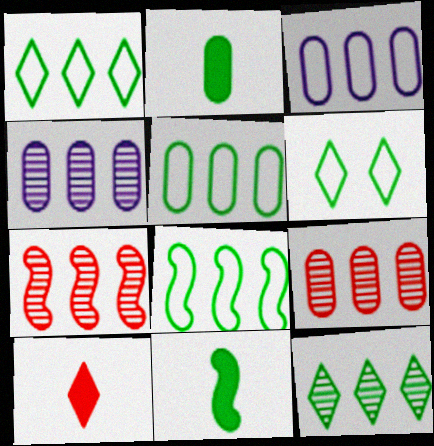[[1, 5, 8], 
[4, 7, 12]]